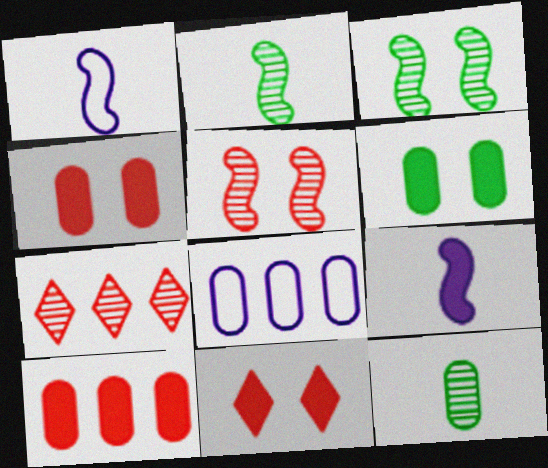[[1, 6, 7], 
[2, 8, 11], 
[4, 8, 12]]